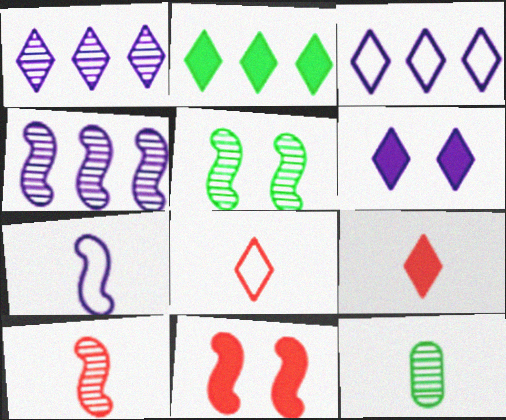[[2, 6, 9], 
[3, 11, 12], 
[4, 5, 10], 
[7, 9, 12]]